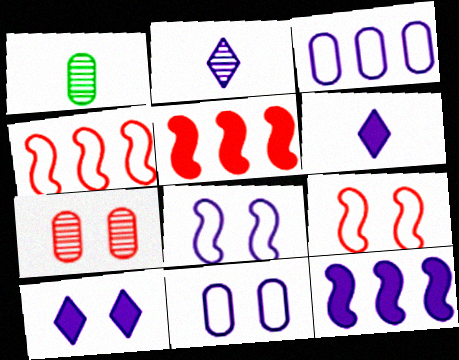[[1, 4, 10], 
[2, 11, 12]]